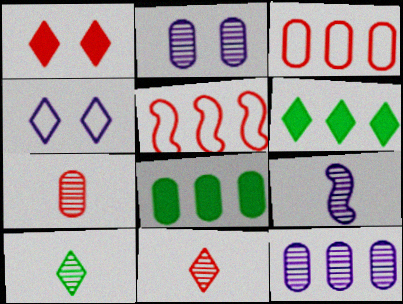[[1, 5, 7], 
[3, 8, 12], 
[4, 6, 11], 
[5, 6, 12], 
[7, 9, 10]]